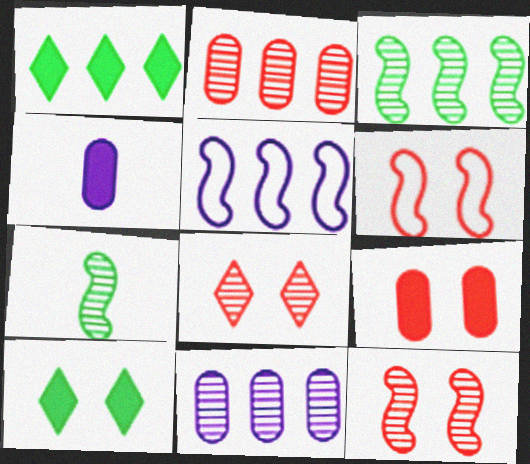[[1, 2, 5], 
[6, 8, 9], 
[7, 8, 11]]